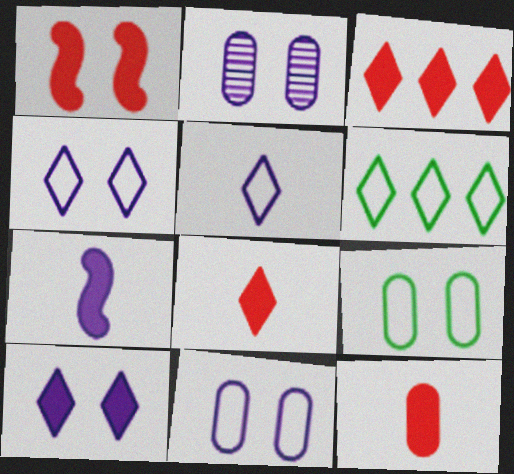[[1, 3, 12]]